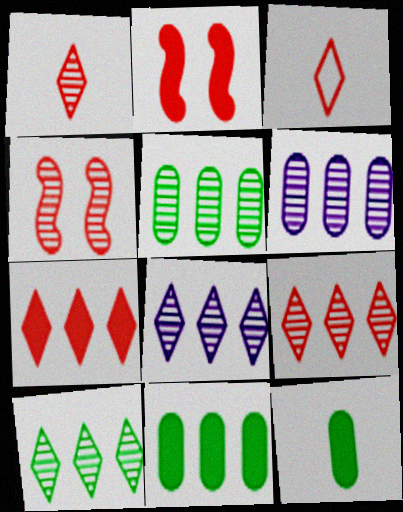[[8, 9, 10]]